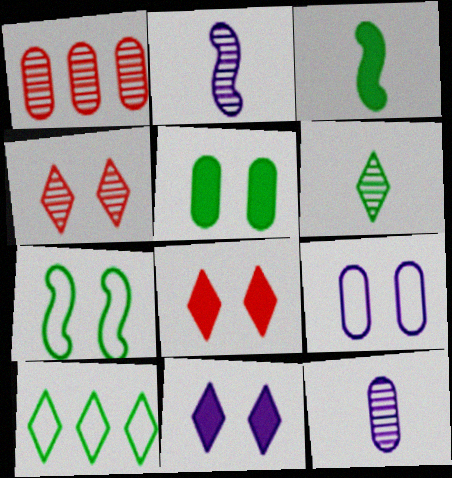[]